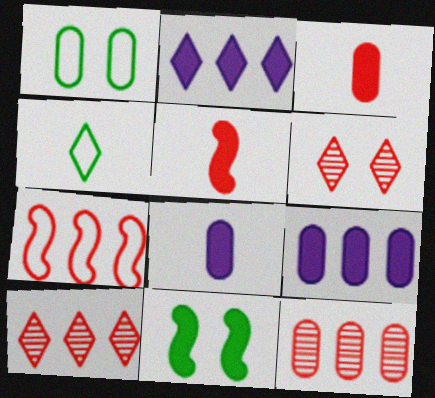[[1, 8, 12], 
[2, 3, 11], 
[2, 4, 6], 
[3, 6, 7]]